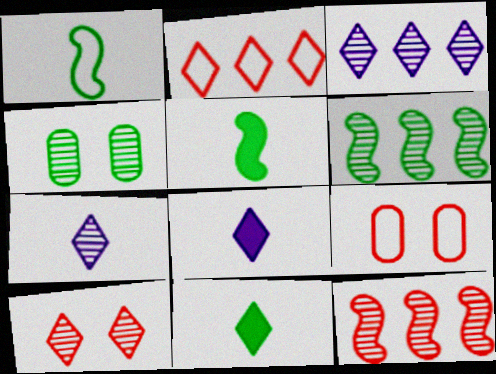[[3, 5, 9], 
[4, 7, 12], 
[6, 8, 9]]